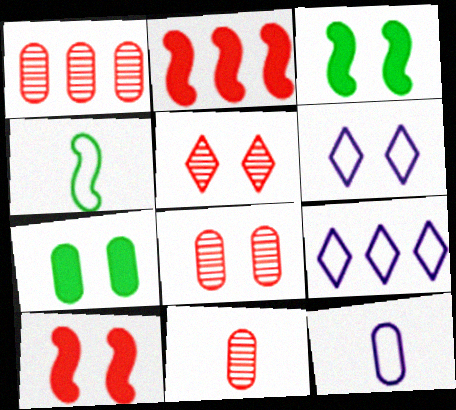[[1, 7, 12], 
[1, 8, 11], 
[3, 6, 8], 
[3, 9, 11]]